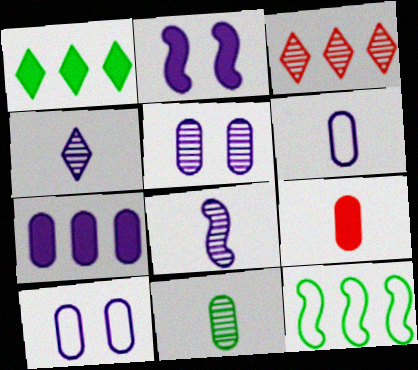[[1, 2, 9], 
[3, 7, 12], 
[5, 6, 7], 
[6, 9, 11]]